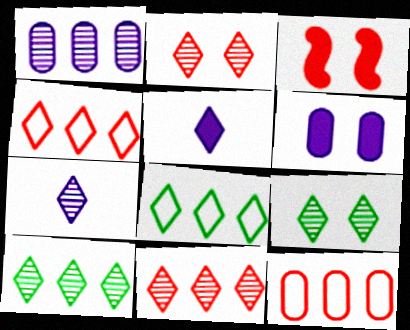[[2, 5, 8], 
[2, 7, 10], 
[4, 5, 9], 
[7, 9, 11]]